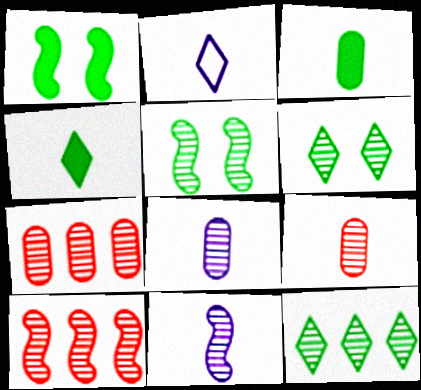[[1, 2, 7], 
[5, 10, 11], 
[6, 7, 11], 
[6, 8, 10]]